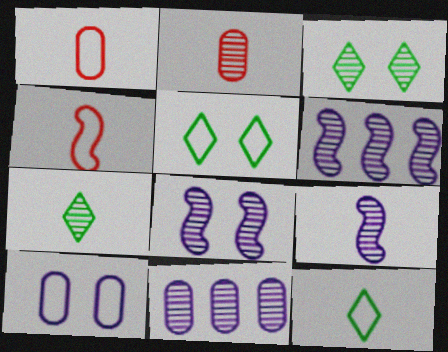[[2, 3, 6], 
[2, 7, 9], 
[6, 8, 9]]